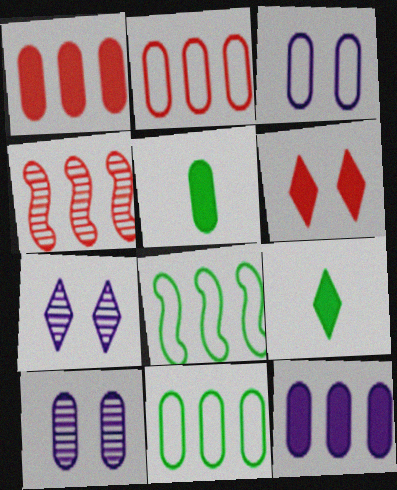[[2, 5, 10], 
[3, 4, 9]]